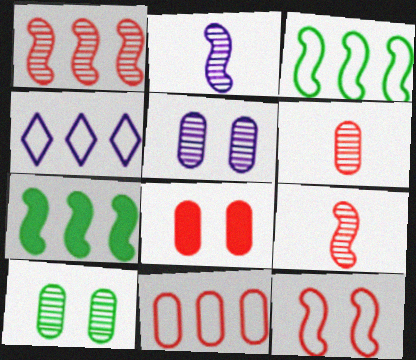[[2, 7, 12], 
[3, 4, 11], 
[6, 8, 11]]